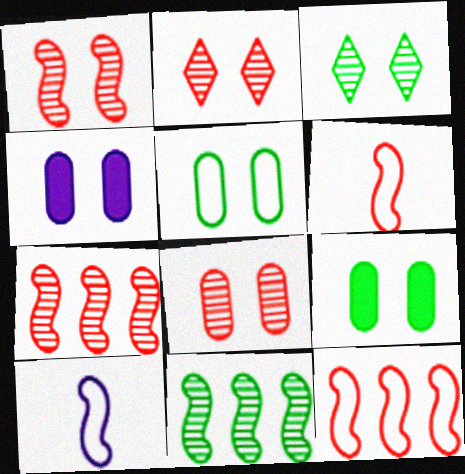[[1, 2, 8], 
[4, 5, 8]]